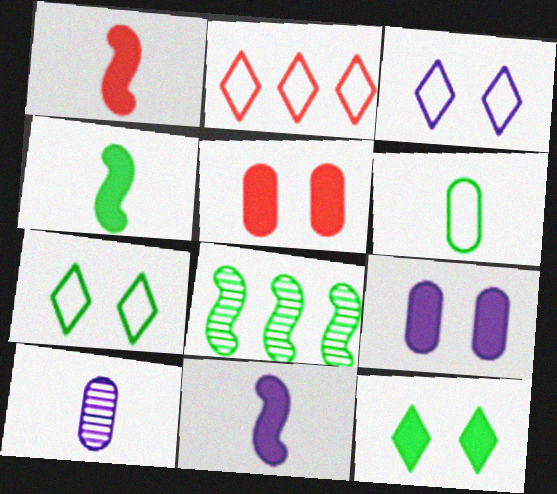[[1, 4, 11], 
[6, 8, 12]]